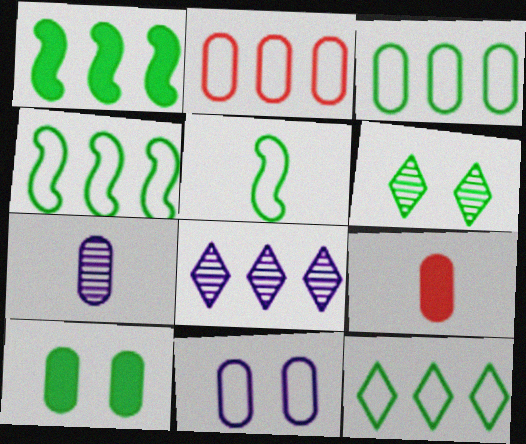[[1, 2, 8], 
[2, 7, 10], 
[3, 4, 12]]